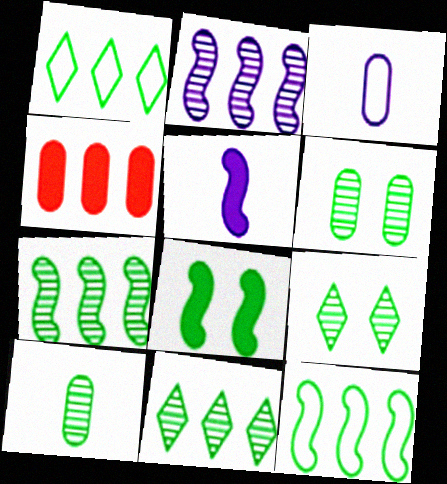[[1, 2, 4], 
[1, 8, 10], 
[3, 4, 6], 
[7, 9, 10]]